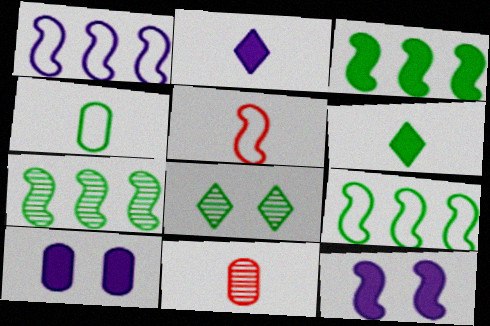[[3, 4, 8], 
[3, 7, 9], 
[5, 7, 12]]